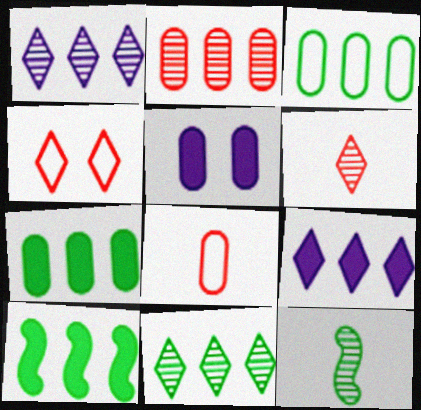[[3, 10, 11]]